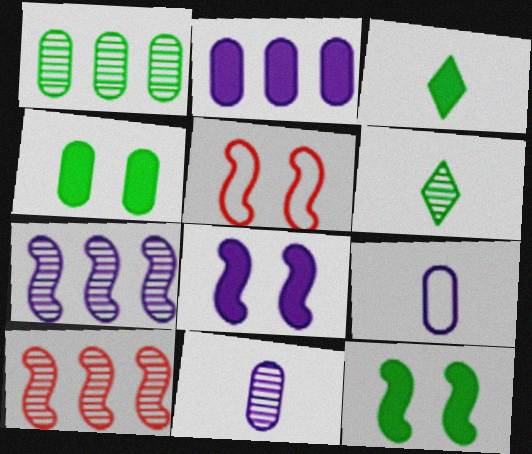[[2, 5, 6]]